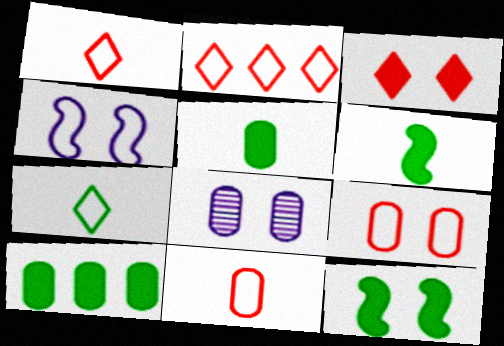[[2, 6, 8], 
[8, 10, 11]]